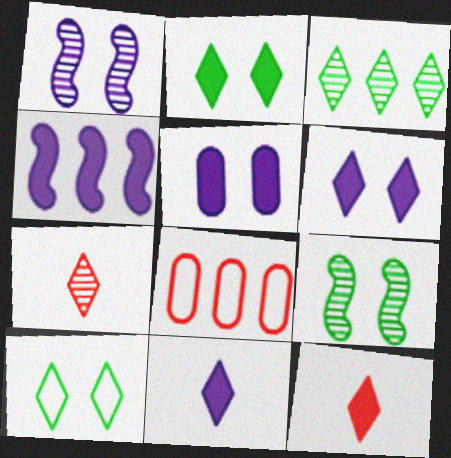[[3, 4, 8], 
[4, 5, 11], 
[8, 9, 11]]